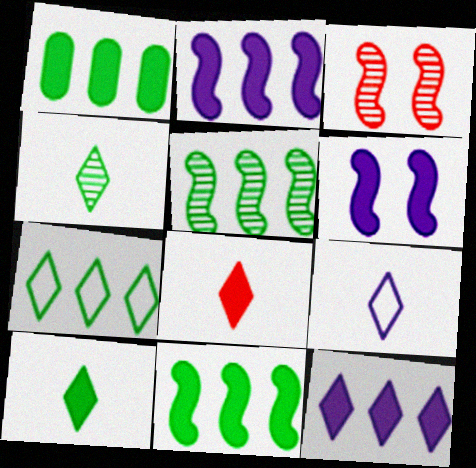[[1, 3, 9], 
[1, 5, 7], 
[1, 6, 8], 
[4, 8, 9]]